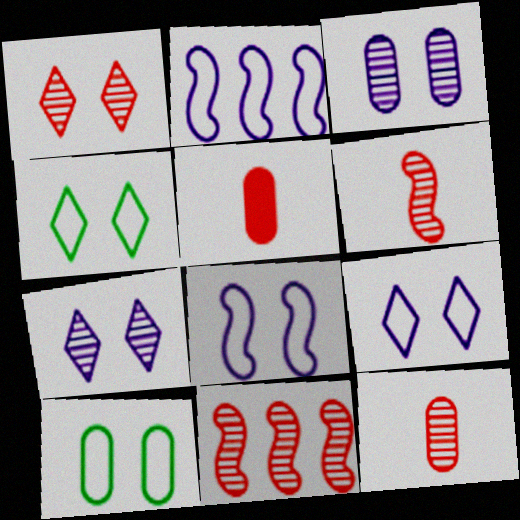[[1, 11, 12]]